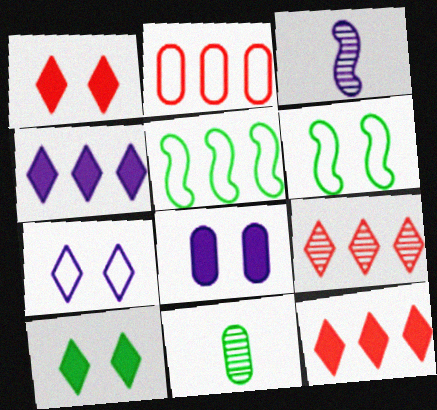[[2, 3, 10], 
[2, 8, 11], 
[5, 10, 11]]